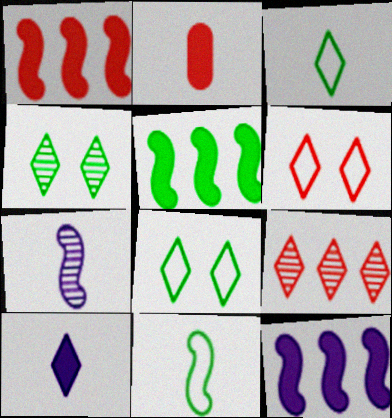[[1, 5, 12], 
[2, 3, 7], 
[8, 9, 10]]